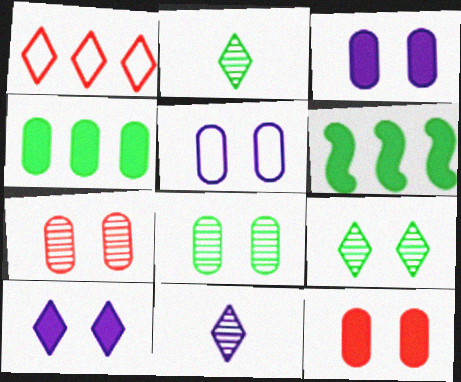[[1, 2, 10], 
[5, 8, 12]]